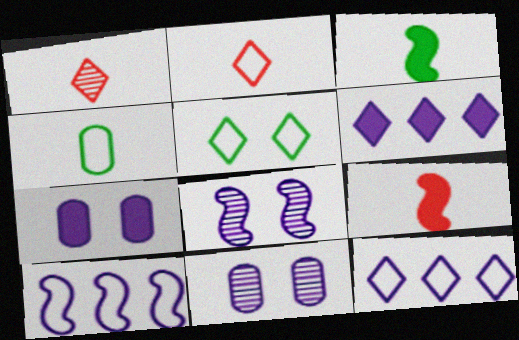[[1, 5, 6], 
[2, 5, 12]]